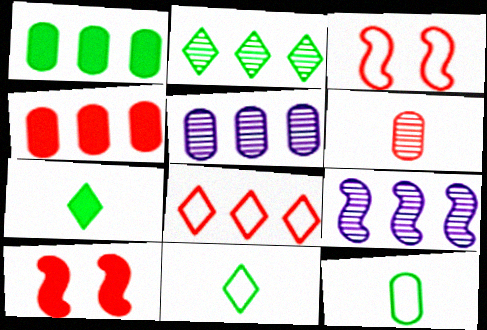[[1, 8, 9], 
[3, 5, 7], 
[5, 10, 11], 
[6, 8, 10]]